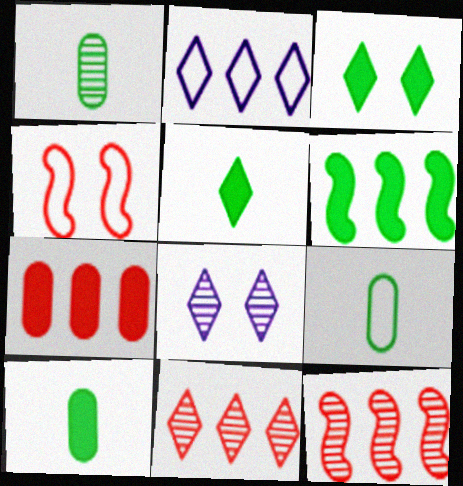[[1, 8, 12], 
[1, 9, 10], 
[2, 4, 9], 
[3, 6, 10]]